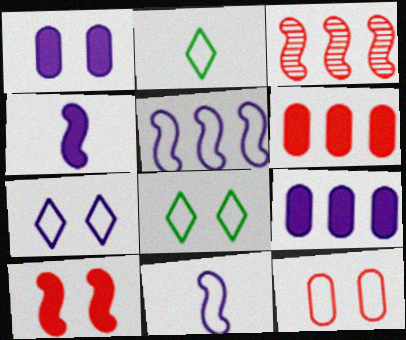[[1, 2, 3], 
[2, 5, 12]]